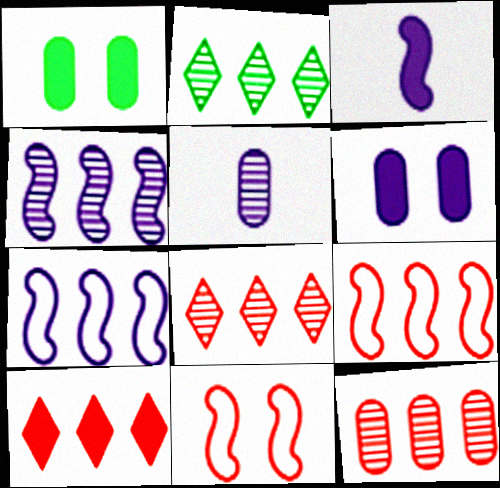[[1, 3, 10], 
[2, 4, 12], 
[9, 10, 12]]